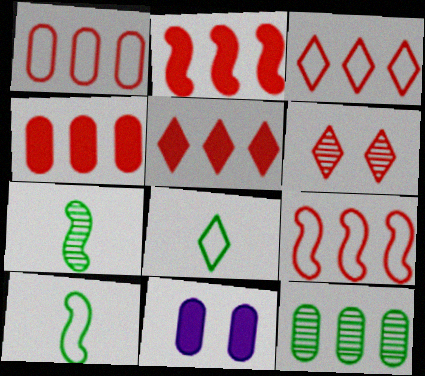[[1, 3, 9], 
[2, 4, 5], 
[3, 7, 11]]